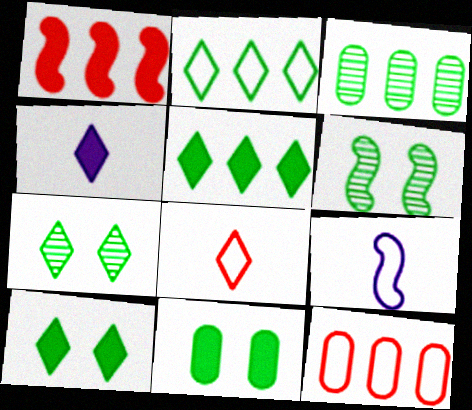[[1, 4, 11], 
[1, 6, 9], 
[4, 6, 12]]